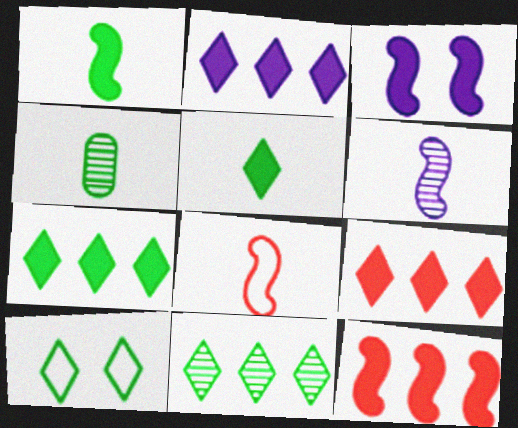[[1, 3, 12], 
[1, 6, 8], 
[2, 7, 9], 
[5, 10, 11]]